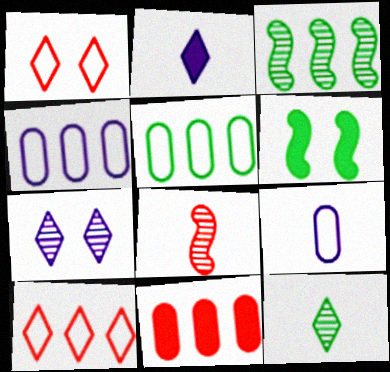[[1, 8, 11], 
[2, 6, 11], 
[5, 6, 12]]